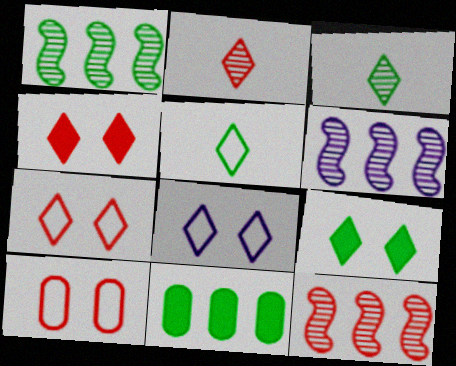[[1, 6, 12]]